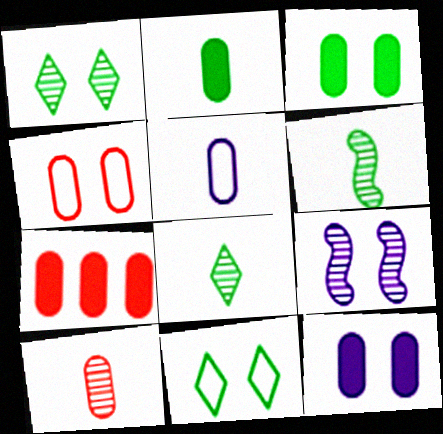[[2, 5, 10], 
[2, 7, 12], 
[4, 7, 10]]